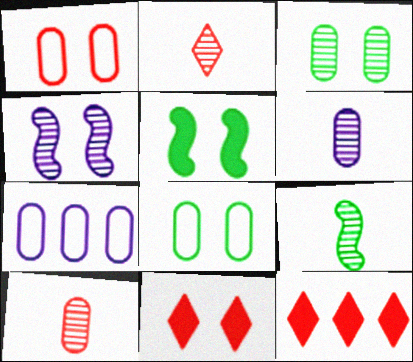[[2, 5, 7], 
[2, 6, 9], 
[4, 8, 11], 
[7, 9, 11]]